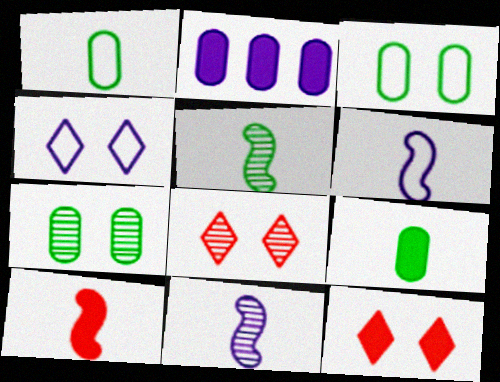[[2, 4, 11], 
[5, 6, 10]]